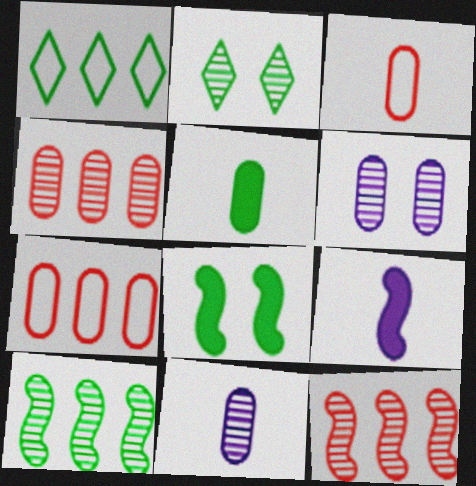[[2, 7, 9], 
[2, 11, 12], 
[3, 5, 11], 
[5, 6, 7]]